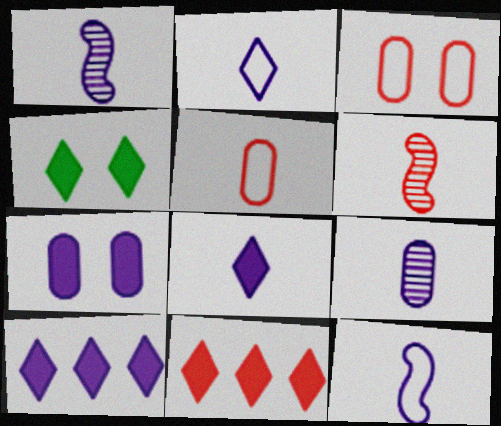[[3, 6, 11], 
[4, 8, 11], 
[8, 9, 12]]